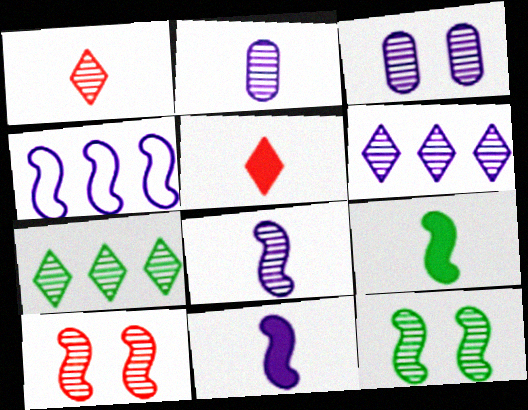[[2, 7, 10], 
[3, 6, 8], 
[4, 9, 10]]